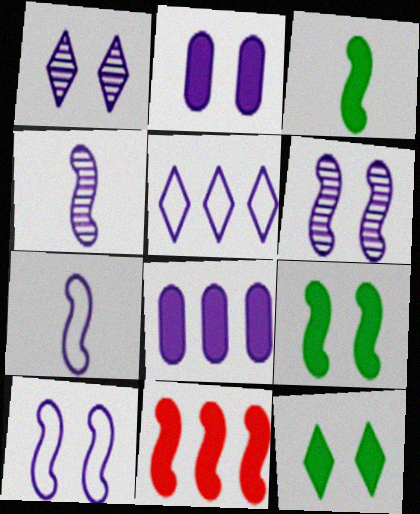[[1, 2, 10], 
[1, 7, 8], 
[2, 4, 5]]